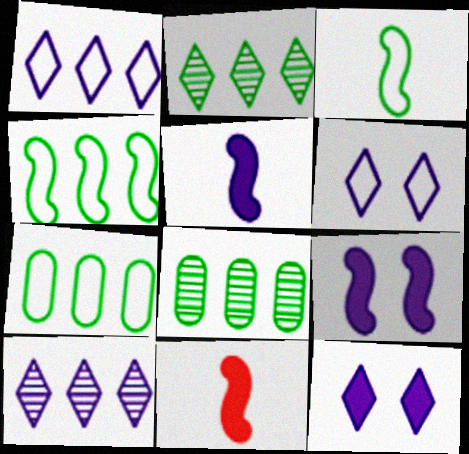[[6, 8, 11]]